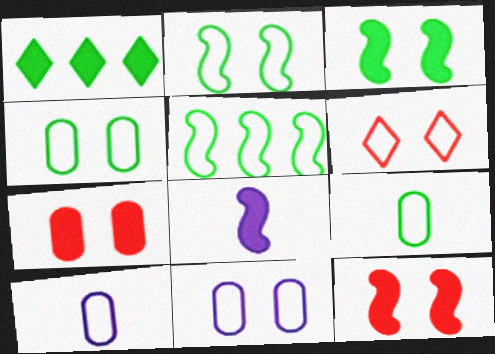[[1, 7, 8], 
[2, 6, 11], 
[5, 6, 10]]